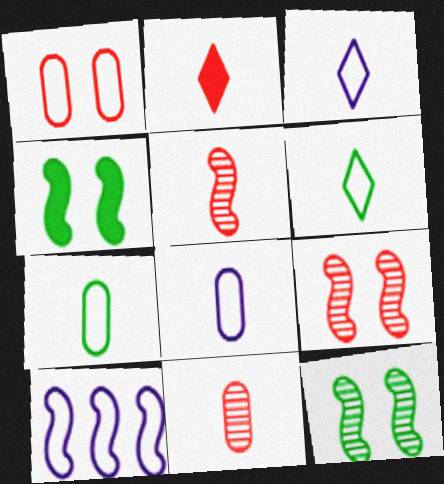[[1, 6, 10], 
[4, 5, 10]]